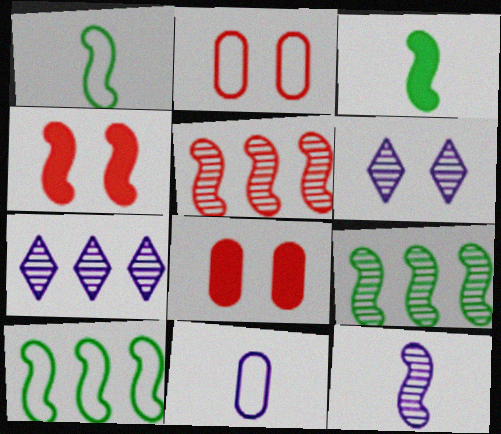[[1, 7, 8], 
[2, 3, 7], 
[4, 10, 12]]